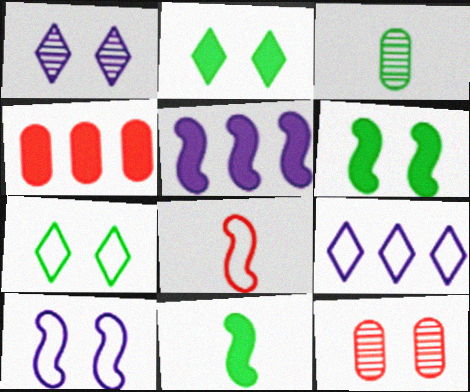[[2, 10, 12], 
[9, 11, 12]]